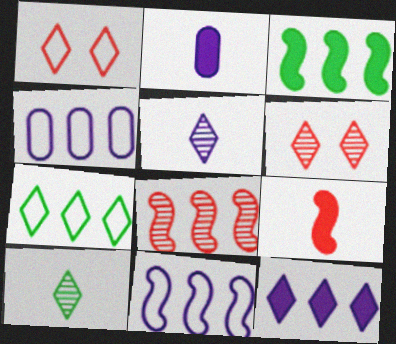[[1, 10, 12], 
[3, 8, 11]]